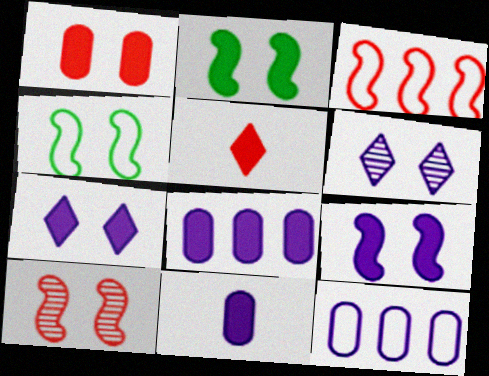[[1, 2, 7], 
[1, 4, 6], 
[2, 5, 8], 
[4, 9, 10]]